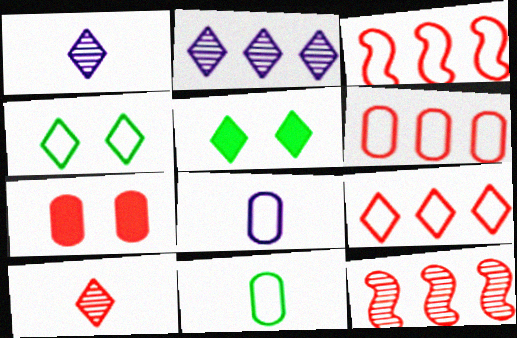[[1, 5, 9], 
[3, 4, 8], 
[3, 6, 9], 
[3, 7, 10], 
[5, 8, 12]]